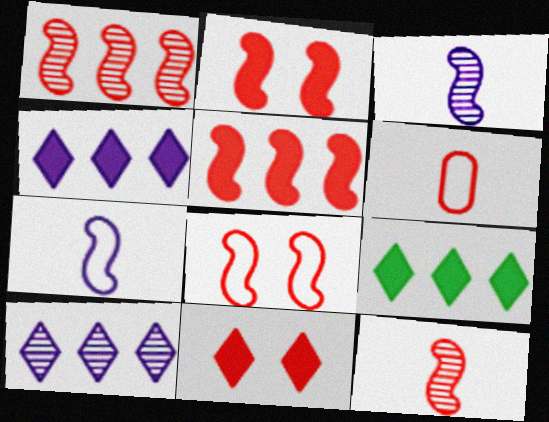[[1, 6, 11], 
[5, 8, 12]]